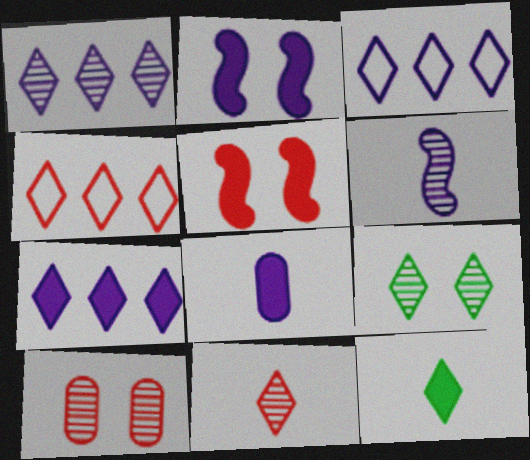[[1, 3, 7], 
[1, 9, 11], 
[2, 7, 8]]